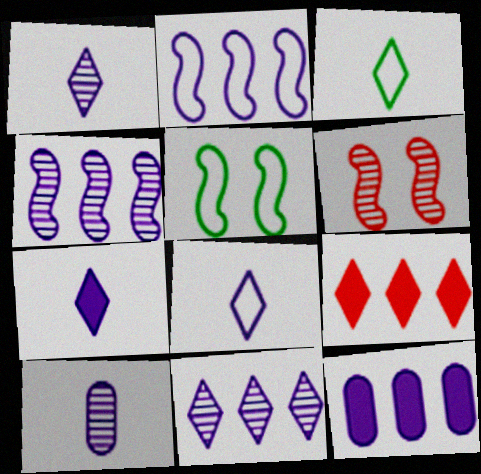[[1, 7, 8], 
[2, 11, 12], 
[3, 6, 12], 
[5, 9, 10]]